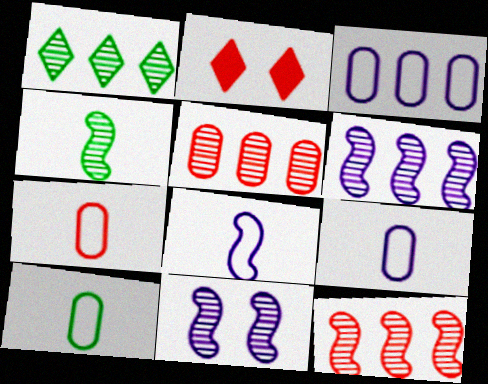[[1, 5, 6], 
[2, 3, 4], 
[2, 6, 10], 
[2, 7, 12], 
[4, 11, 12], 
[7, 9, 10]]